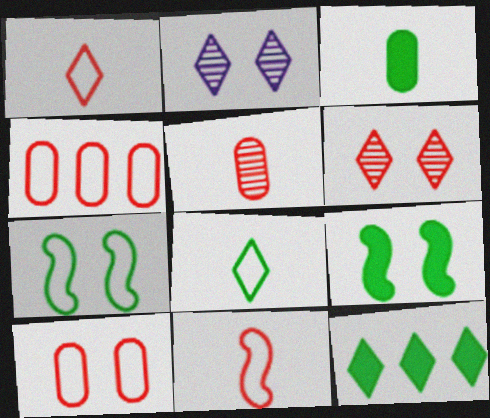[[1, 2, 12], 
[2, 9, 10], 
[3, 9, 12]]